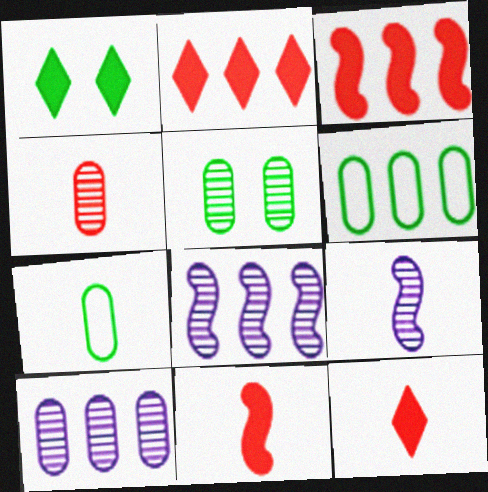[[2, 6, 8], 
[4, 5, 10], 
[7, 9, 12]]